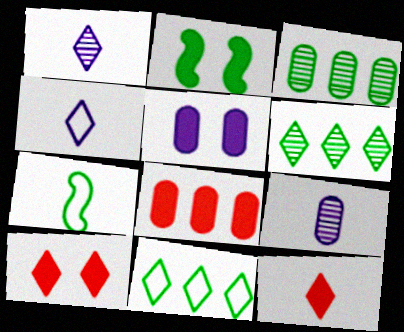[[1, 10, 11], 
[2, 5, 10], 
[4, 6, 10], 
[7, 9, 12]]